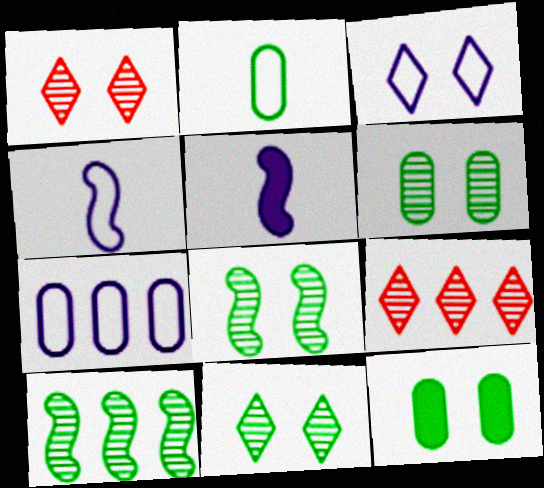[[3, 4, 7], 
[4, 9, 12], 
[6, 8, 11]]